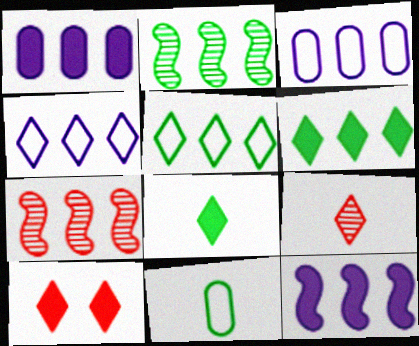[[1, 5, 7], 
[3, 6, 7]]